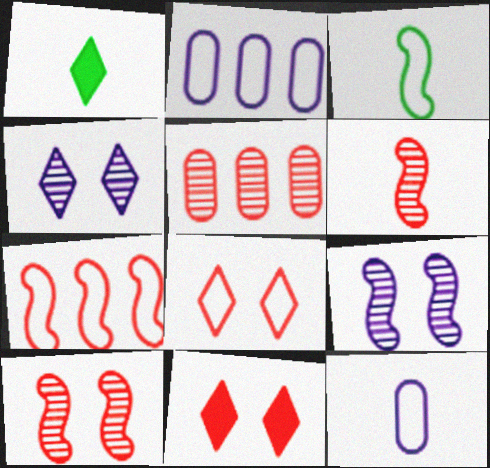[[1, 2, 10], 
[1, 6, 12], 
[2, 3, 8]]